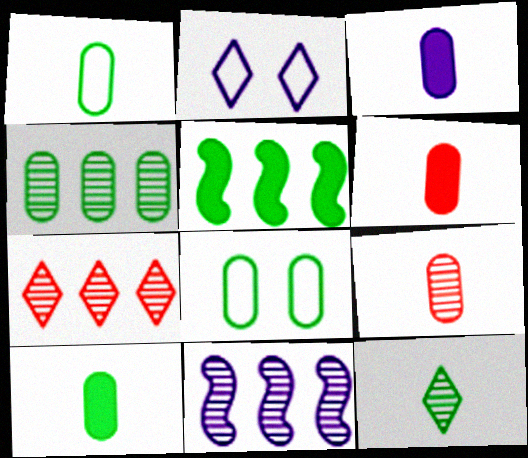[[1, 3, 9], 
[2, 3, 11], 
[2, 5, 9], 
[3, 6, 10], 
[4, 7, 11], 
[4, 8, 10], 
[5, 8, 12]]